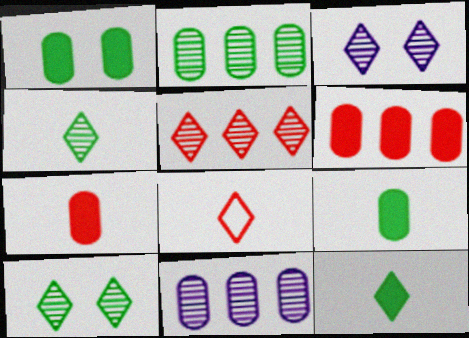[[3, 4, 5]]